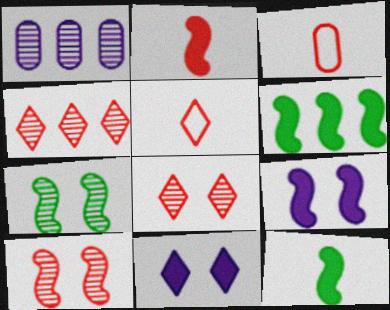[[2, 6, 9]]